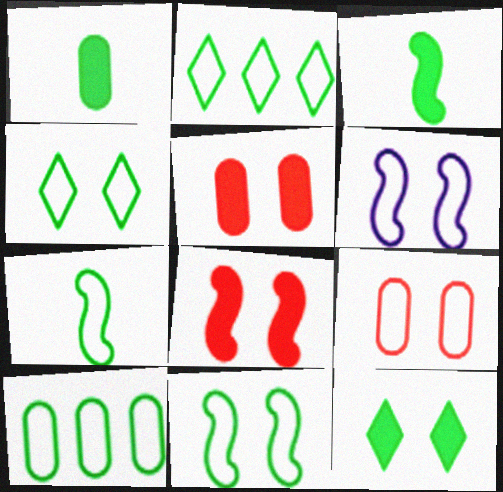[[4, 6, 9], 
[4, 7, 10]]